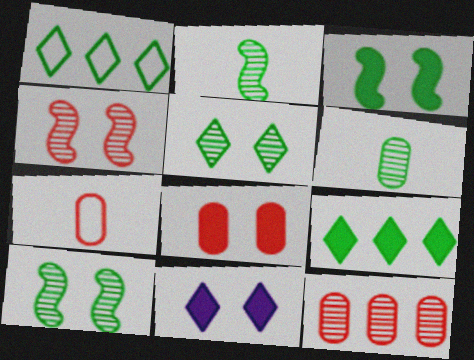[[1, 3, 6], 
[3, 8, 11], 
[7, 8, 12]]